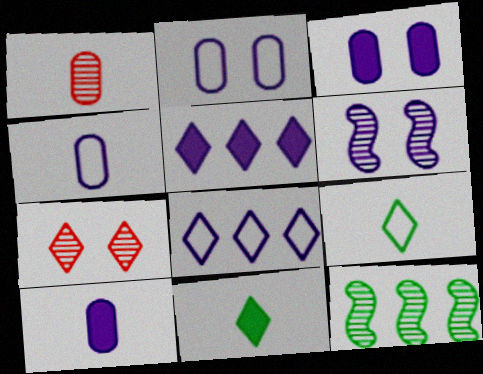[[4, 5, 6], 
[5, 7, 9], 
[6, 8, 10], 
[7, 8, 11]]